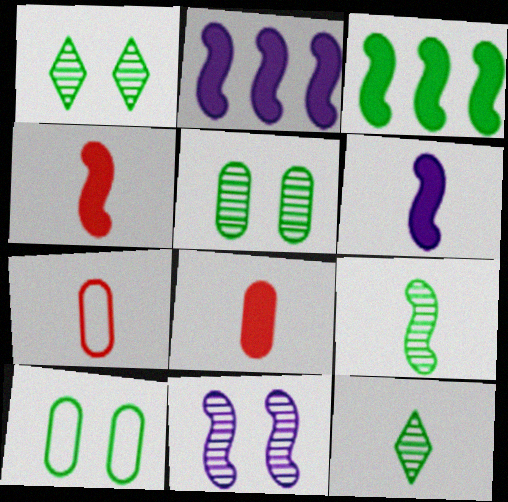[[1, 2, 7], 
[3, 10, 12], 
[6, 7, 12]]